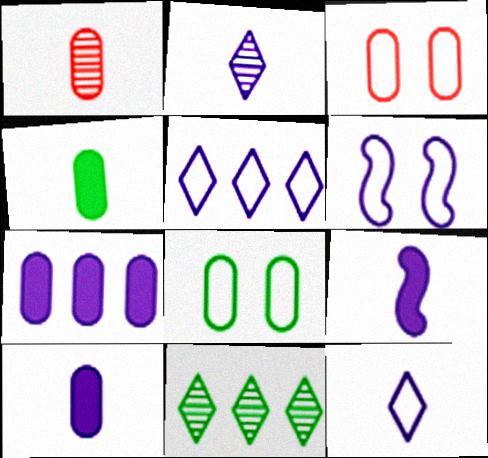[[1, 7, 8], 
[2, 6, 7], 
[3, 9, 11]]